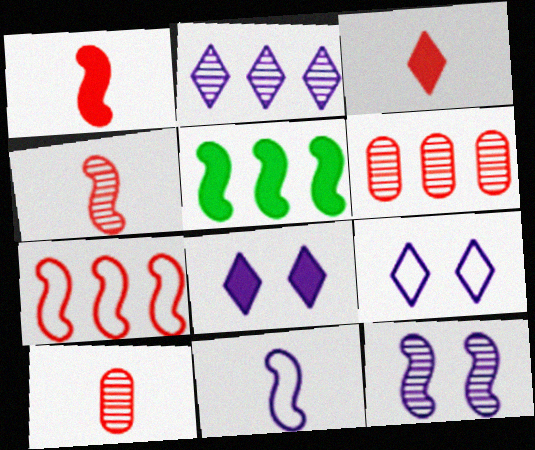[[5, 9, 10]]